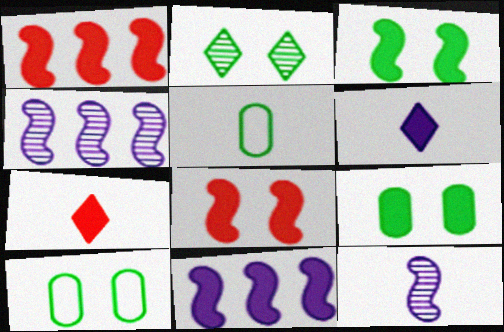[[1, 6, 9], 
[2, 3, 10], 
[4, 7, 10], 
[5, 7, 12], 
[7, 9, 11]]